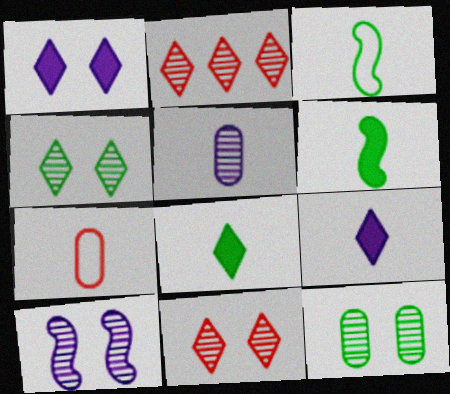[[10, 11, 12]]